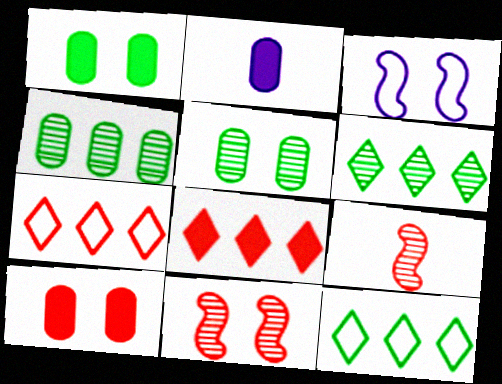[[2, 11, 12], 
[7, 9, 10]]